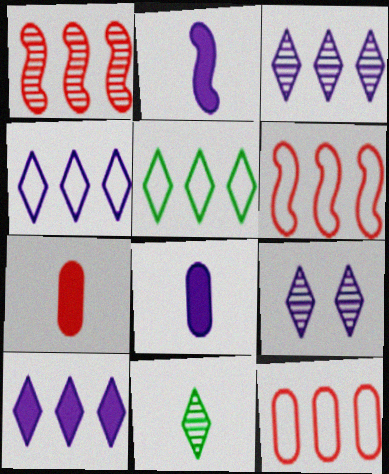[[3, 4, 10]]